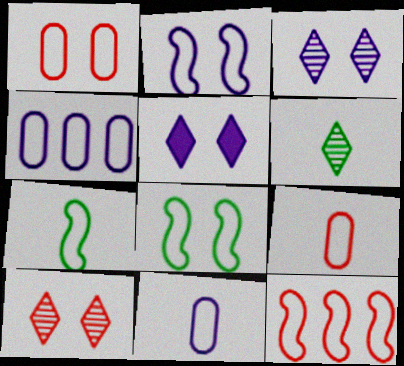[[2, 7, 12]]